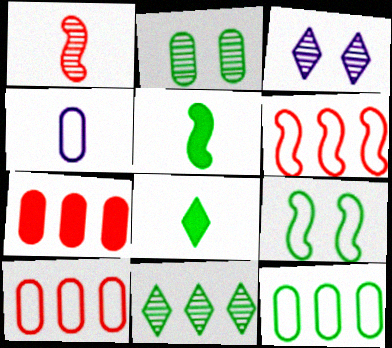[[1, 4, 8], 
[2, 4, 7], 
[3, 5, 10]]